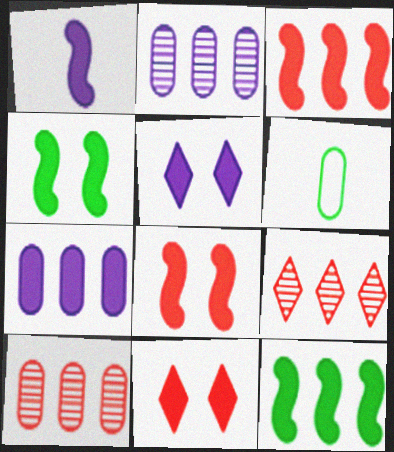[[1, 3, 4], 
[1, 5, 7], 
[1, 8, 12]]